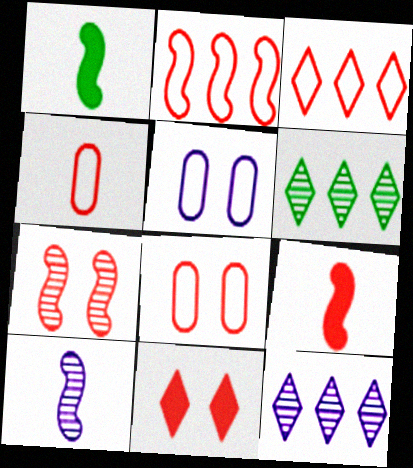[[1, 8, 12], 
[2, 7, 9], 
[5, 6, 9], 
[7, 8, 11]]